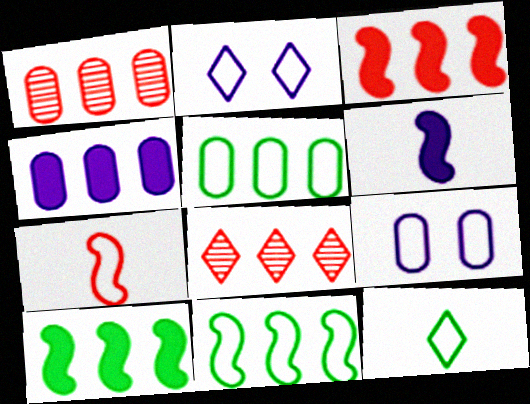[[1, 4, 5], 
[2, 5, 7], 
[4, 8, 11]]